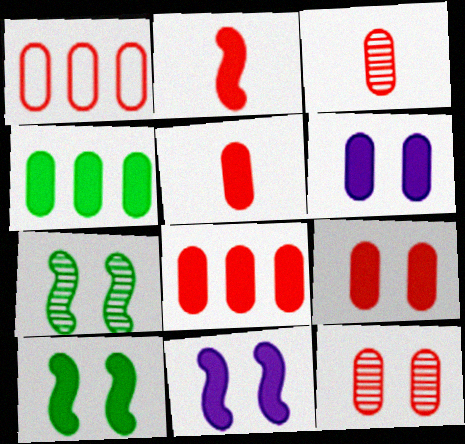[[1, 3, 9], 
[1, 5, 12], 
[4, 5, 6], 
[5, 8, 9]]